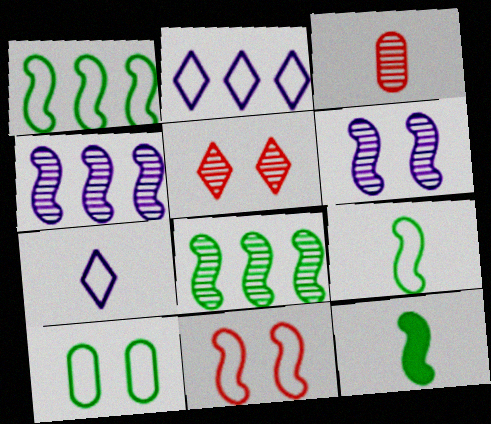[[3, 7, 12], 
[4, 11, 12]]